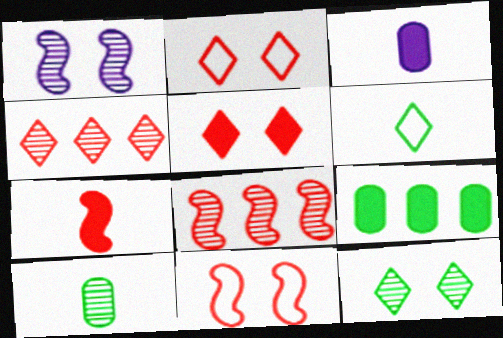[[1, 4, 10], 
[7, 8, 11]]